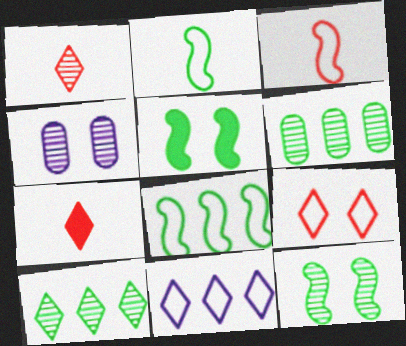[[4, 5, 9], 
[4, 7, 8]]